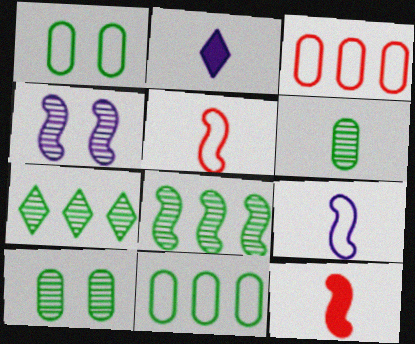[[2, 5, 6]]